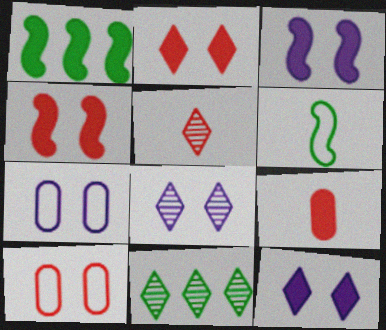[[1, 5, 7], 
[1, 9, 12], 
[3, 7, 8], 
[5, 8, 11]]